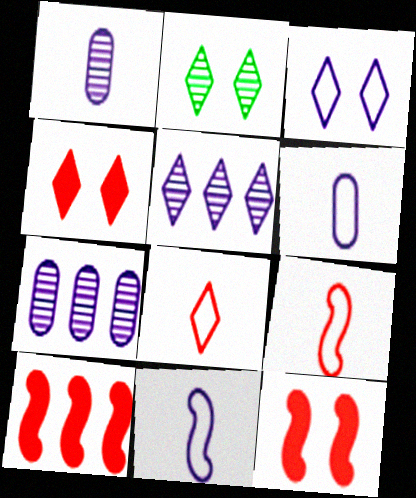[[2, 3, 4], 
[2, 6, 10]]